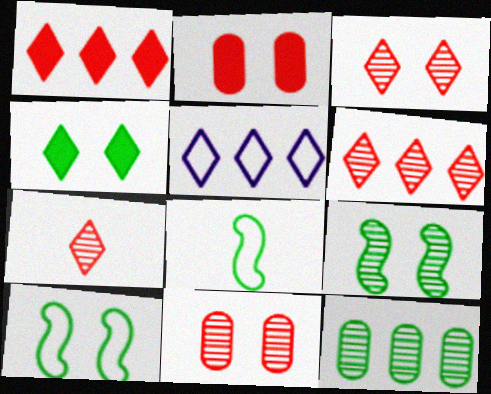[[3, 6, 7], 
[4, 5, 7], 
[4, 8, 12]]